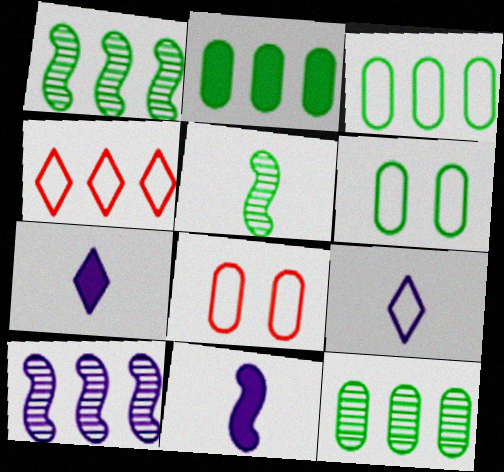[[1, 7, 8], 
[2, 3, 12], 
[2, 4, 10]]